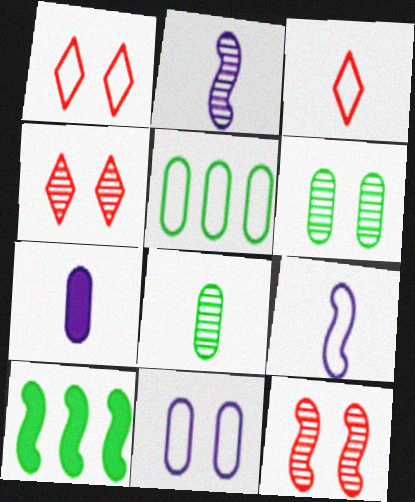[[1, 5, 9], 
[9, 10, 12]]